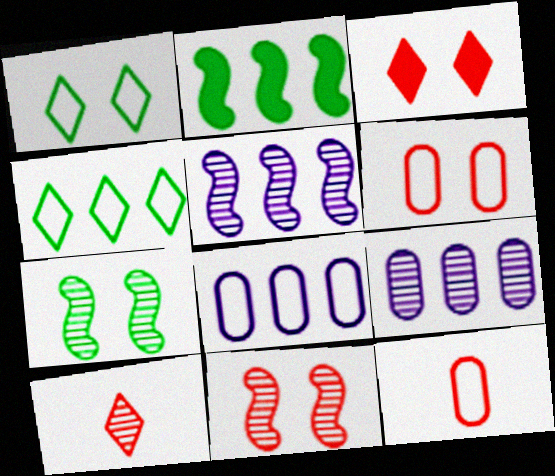[[3, 6, 11], 
[7, 9, 10]]